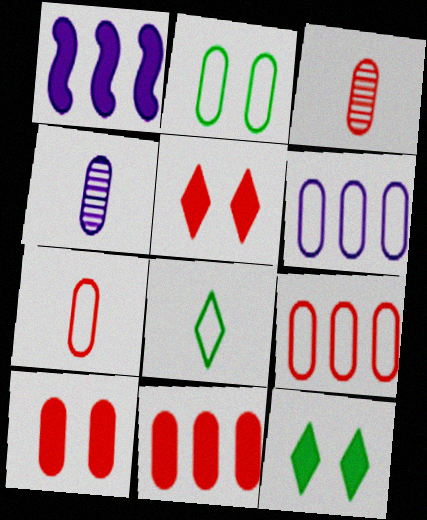[[2, 4, 11], 
[2, 6, 7], 
[3, 9, 10]]